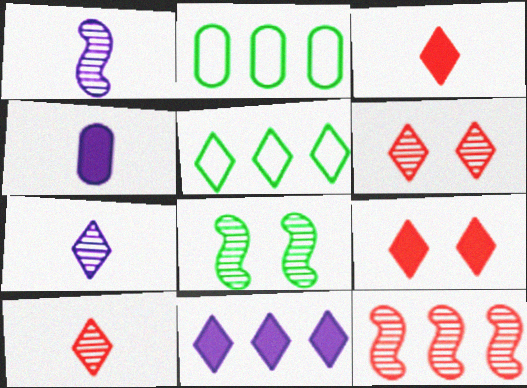[[1, 2, 9], 
[1, 8, 12], 
[2, 11, 12], 
[5, 7, 9]]